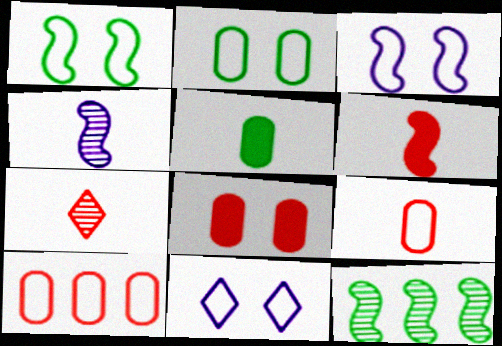[[3, 6, 12], 
[6, 7, 9]]